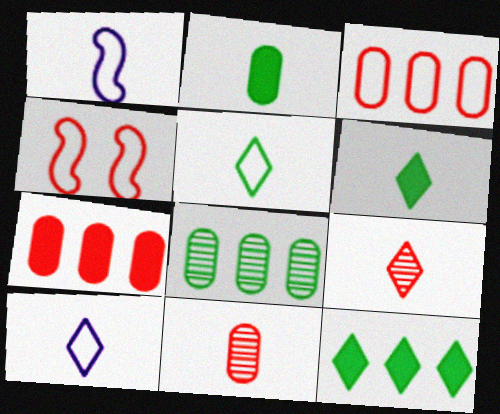[[1, 2, 9], 
[1, 6, 11], 
[4, 7, 9], 
[6, 9, 10]]